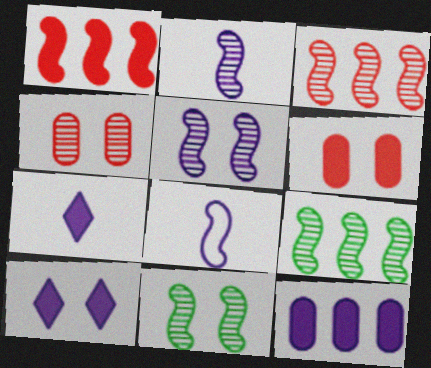[[1, 8, 11], 
[2, 3, 11]]